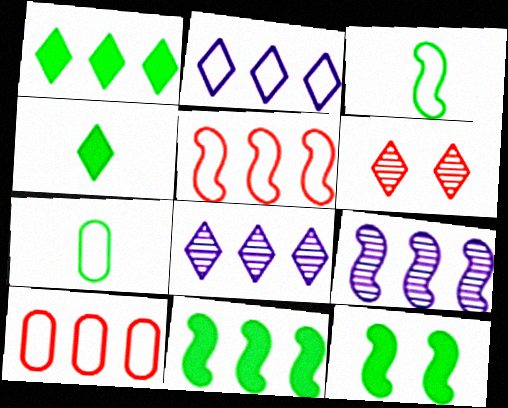[[1, 9, 10], 
[2, 4, 6], 
[5, 9, 11], 
[8, 10, 11]]